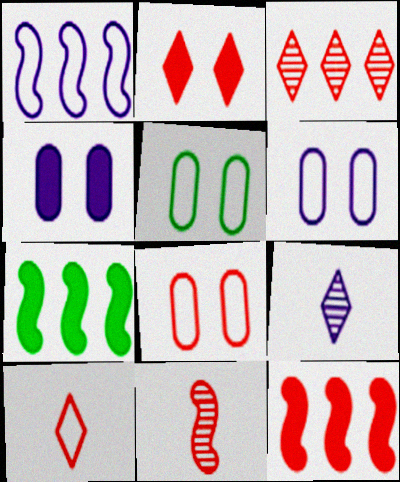[[1, 4, 9], 
[1, 5, 10], 
[2, 3, 10], 
[5, 6, 8], 
[5, 9, 12], 
[7, 8, 9]]